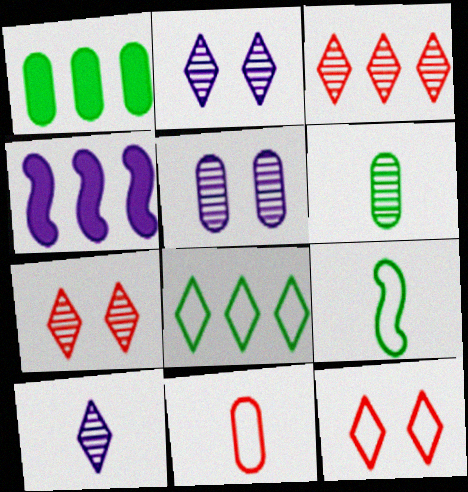[[1, 5, 11], 
[4, 6, 12]]